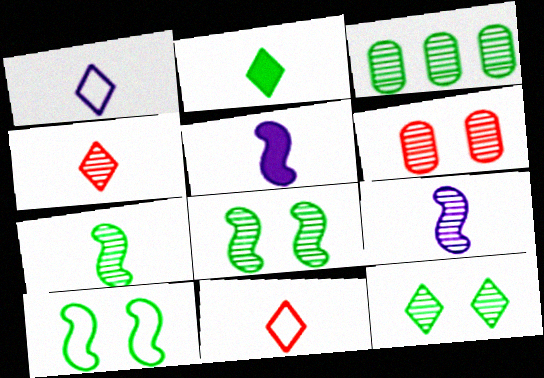[[1, 2, 4], 
[2, 3, 10], 
[3, 7, 12]]